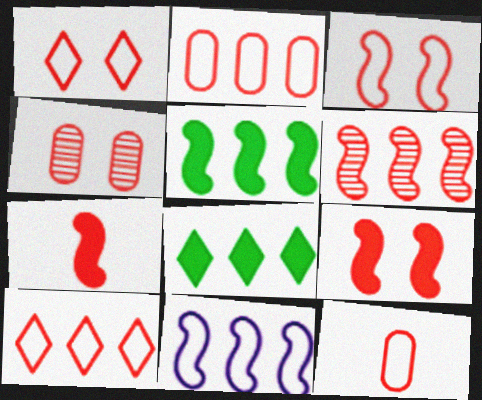[[1, 4, 9], 
[3, 6, 7], 
[3, 10, 12], 
[4, 7, 10], 
[5, 6, 11]]